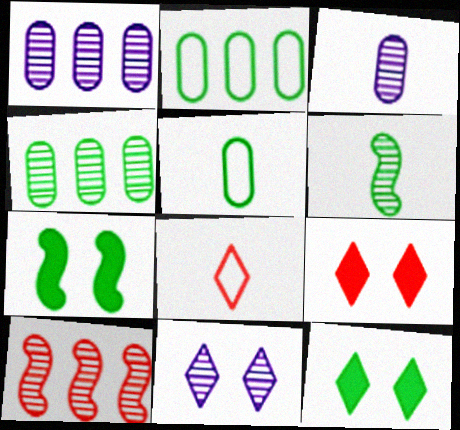[[1, 7, 8], 
[2, 6, 12]]